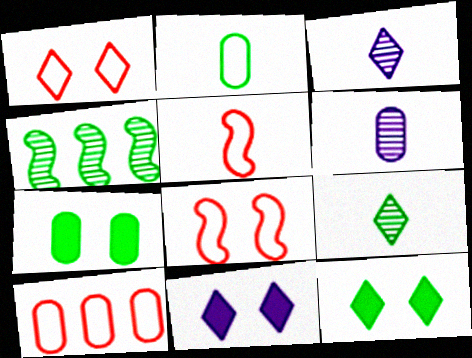[[1, 5, 10], 
[2, 4, 12], 
[6, 7, 10]]